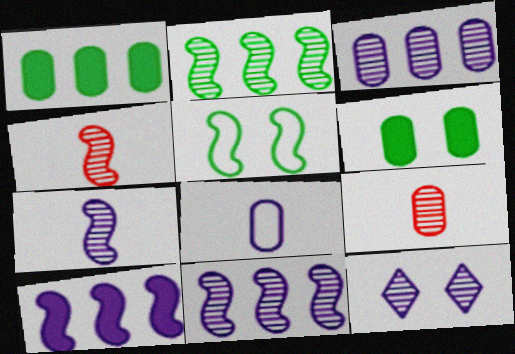[[2, 9, 12], 
[3, 7, 12], 
[4, 5, 10], 
[8, 10, 12]]